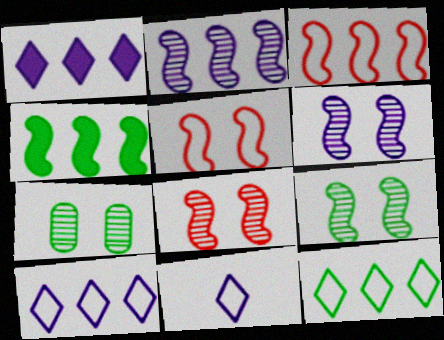[[2, 3, 4], 
[6, 8, 9]]